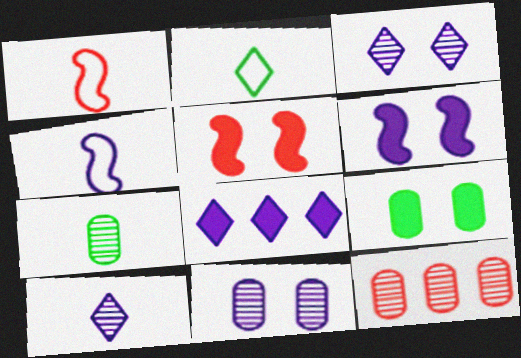[[2, 6, 12], 
[4, 8, 11], 
[7, 11, 12]]